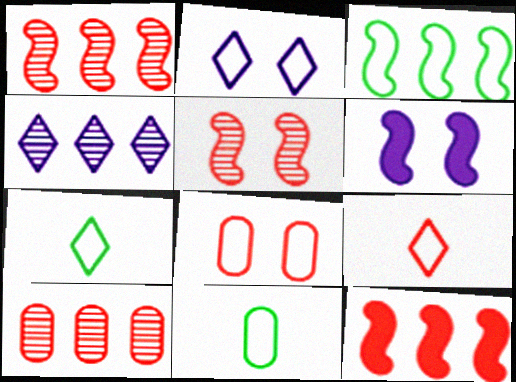[[6, 7, 10]]